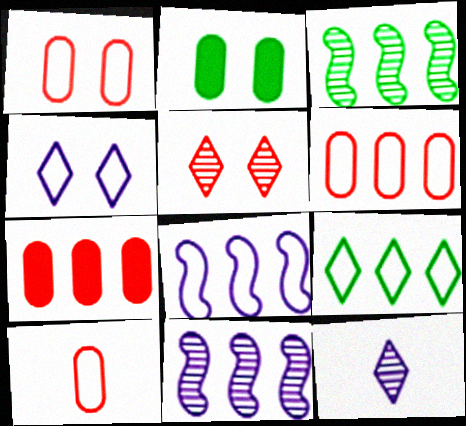[[1, 6, 10], 
[6, 8, 9], 
[7, 9, 11]]